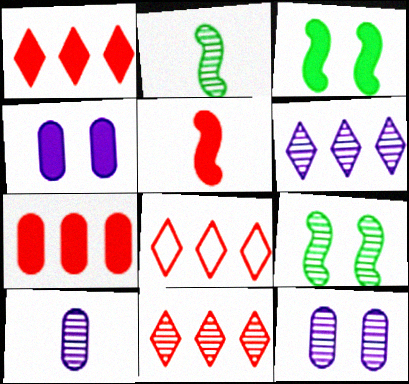[[1, 8, 11], 
[2, 4, 8], 
[2, 11, 12], 
[3, 8, 10], 
[9, 10, 11]]